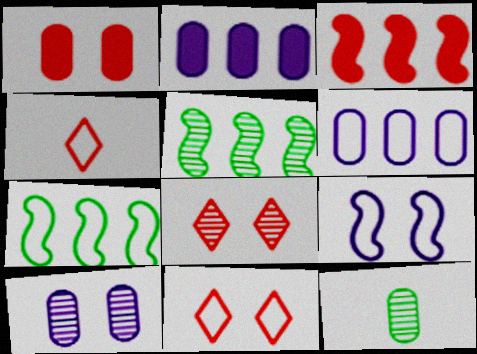[[1, 6, 12]]